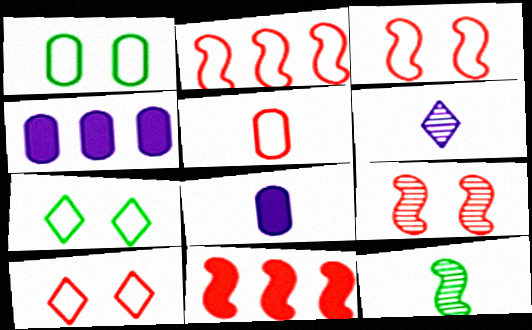[[1, 6, 11], 
[2, 5, 10], 
[4, 10, 12]]